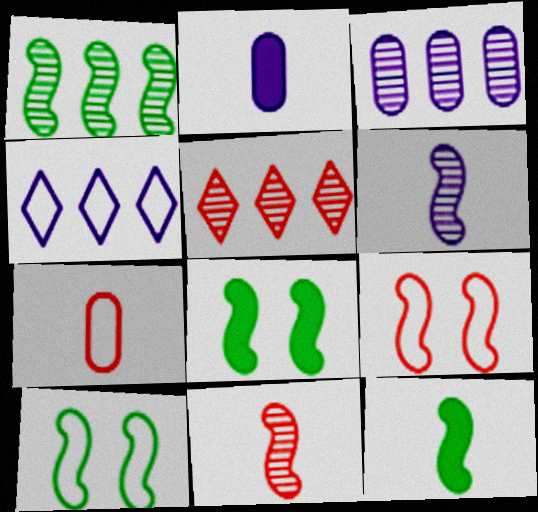[[1, 3, 5], 
[1, 10, 12], 
[2, 5, 10], 
[4, 7, 10]]